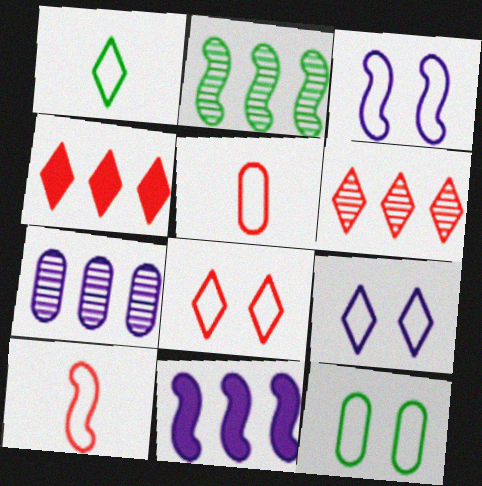[[2, 6, 7], 
[3, 8, 12]]